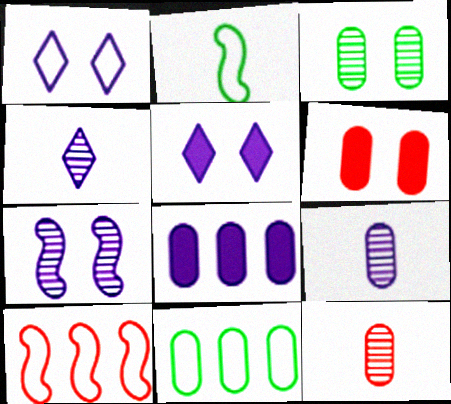[[6, 9, 11]]